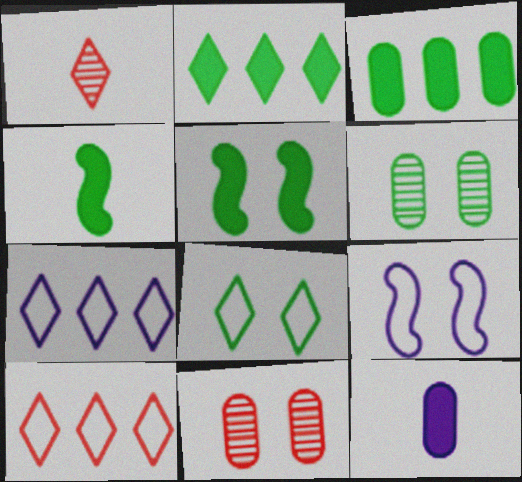[[1, 3, 9], 
[4, 7, 11], 
[5, 6, 8]]